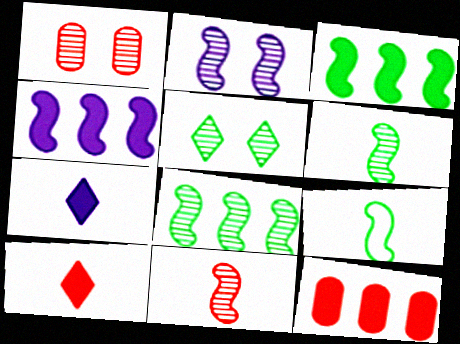[[1, 2, 5], 
[2, 8, 11]]